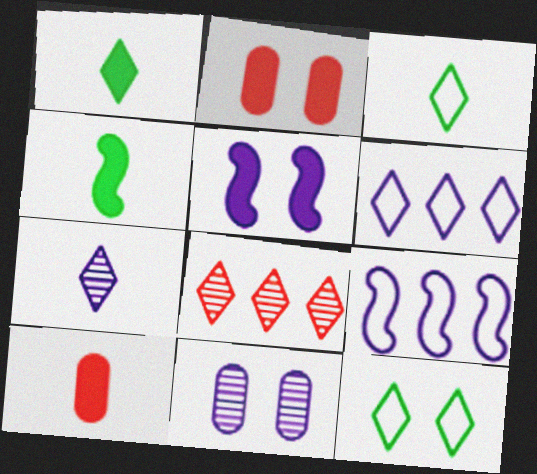[]